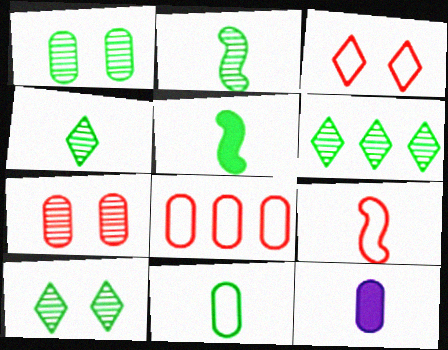[[1, 2, 6], 
[1, 8, 12], 
[3, 8, 9], 
[4, 5, 11], 
[4, 6, 10], 
[4, 9, 12]]